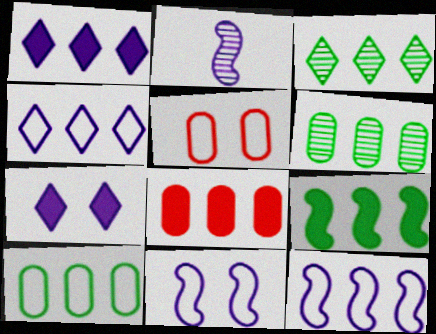[[1, 8, 9], 
[3, 8, 12], 
[3, 9, 10]]